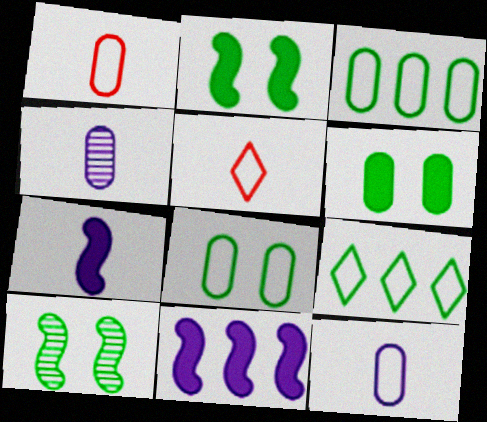[]